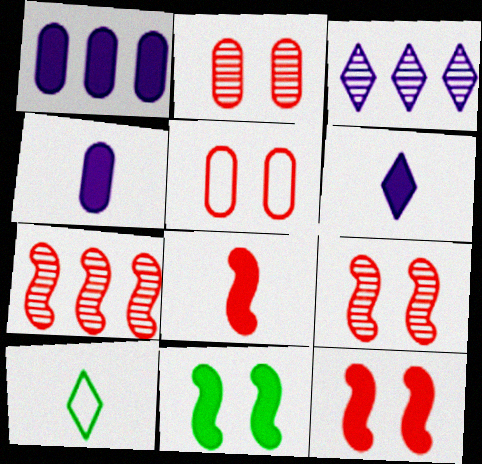[[1, 9, 10]]